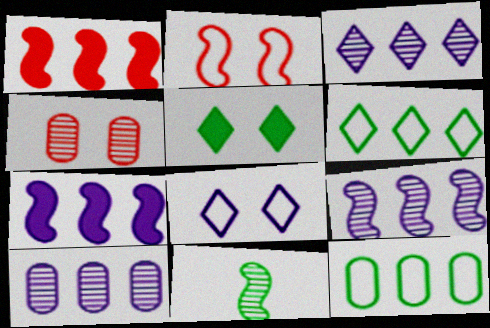[[1, 3, 12], 
[1, 6, 10], 
[2, 7, 11], 
[3, 4, 11], 
[3, 9, 10], 
[5, 11, 12]]